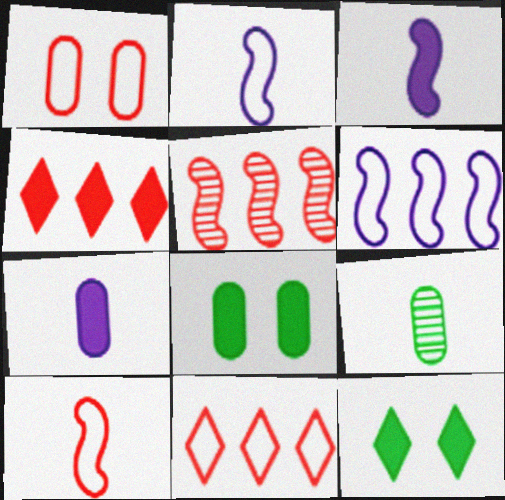[[1, 10, 11], 
[3, 4, 8]]